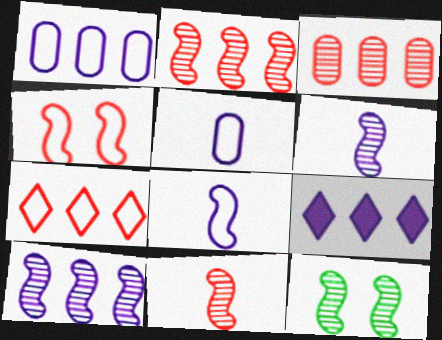[[1, 9, 10], 
[2, 6, 12], 
[10, 11, 12]]